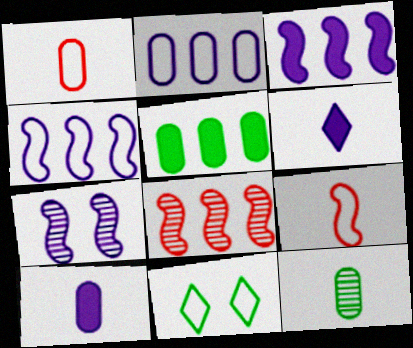[[1, 4, 11], 
[1, 10, 12], 
[2, 6, 7], 
[2, 9, 11], 
[6, 9, 12], 
[8, 10, 11]]